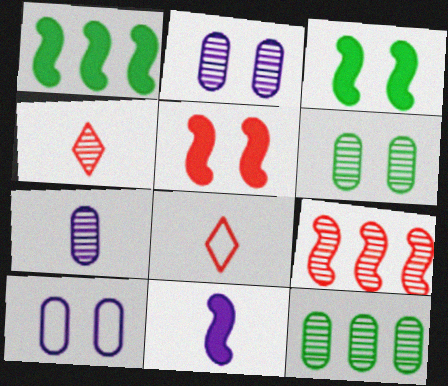[[1, 2, 8], 
[1, 4, 10], 
[1, 5, 11]]